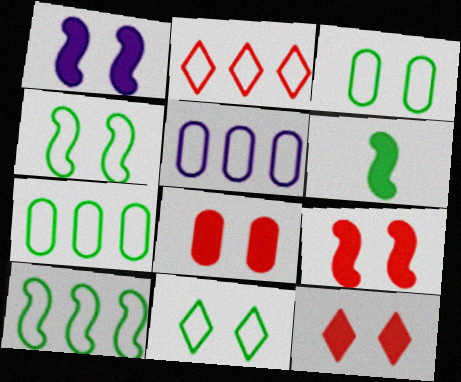[[2, 5, 10], 
[3, 4, 11], 
[8, 9, 12]]